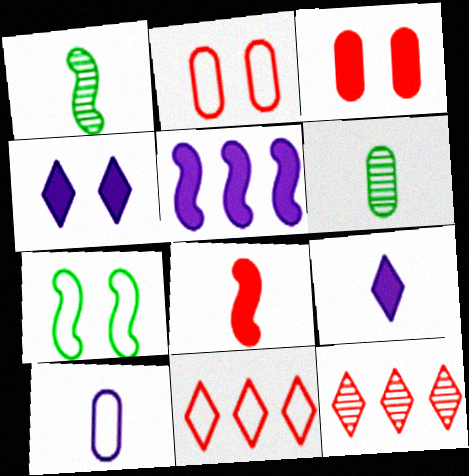[[2, 8, 12], 
[7, 10, 11]]